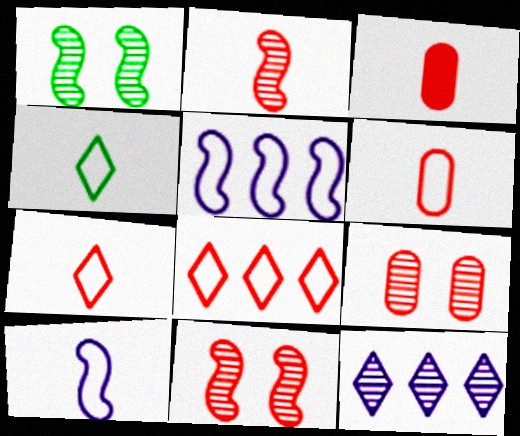[[2, 3, 7], 
[3, 8, 11], 
[4, 6, 10]]